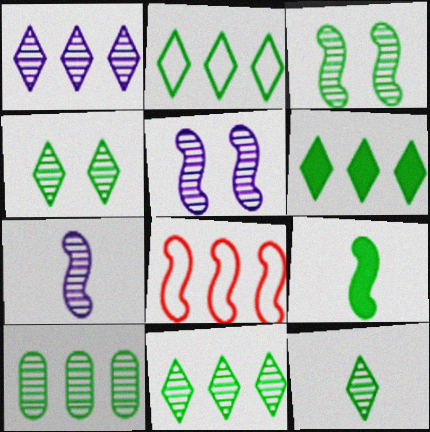[[2, 6, 11], 
[3, 10, 12], 
[4, 11, 12], 
[5, 8, 9]]